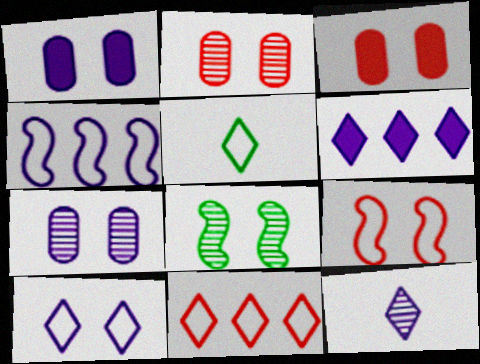[[1, 4, 12], 
[3, 8, 10], 
[5, 10, 11], 
[6, 10, 12]]